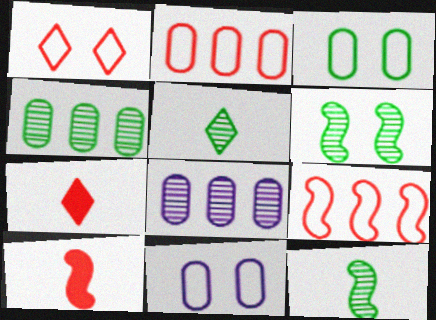[[4, 5, 6]]